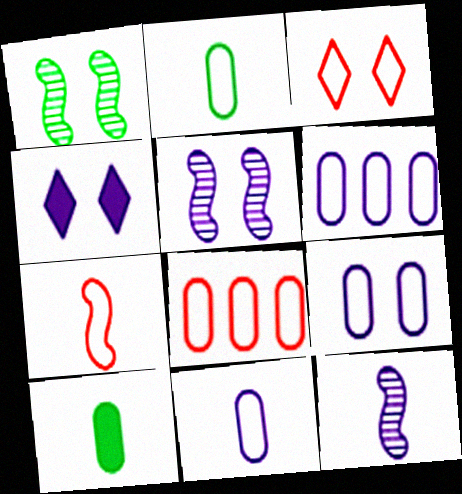[[2, 8, 9], 
[3, 7, 8], 
[4, 5, 9], 
[4, 6, 12], 
[6, 9, 11]]